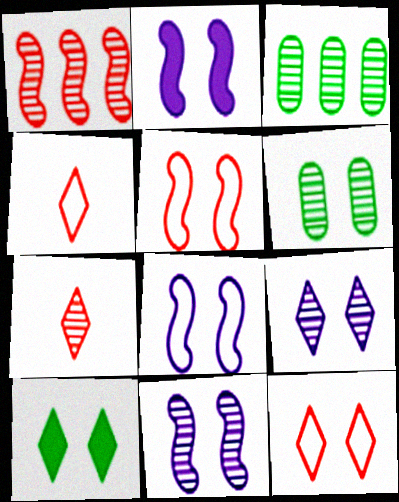[[2, 3, 4], 
[2, 6, 12], 
[2, 8, 11], 
[3, 7, 11], 
[9, 10, 12]]